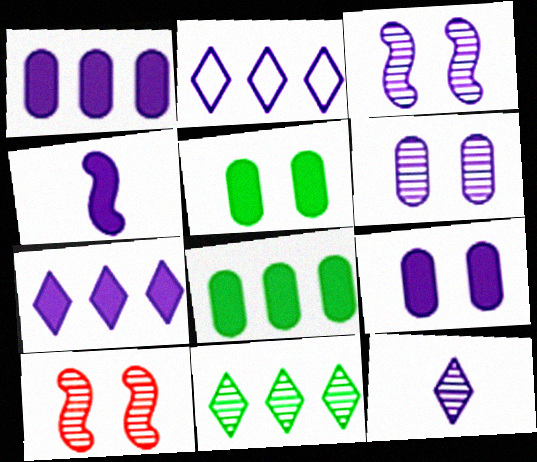[[2, 4, 6], 
[4, 7, 9]]